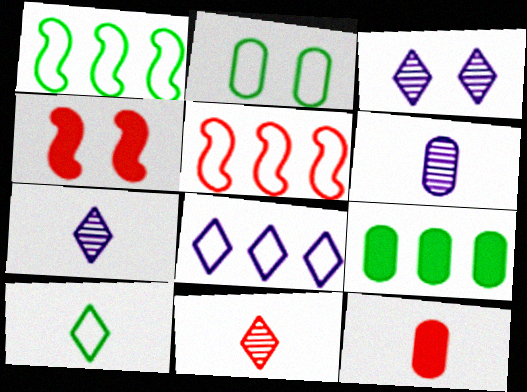[[1, 2, 10], 
[1, 3, 12], 
[2, 3, 4]]